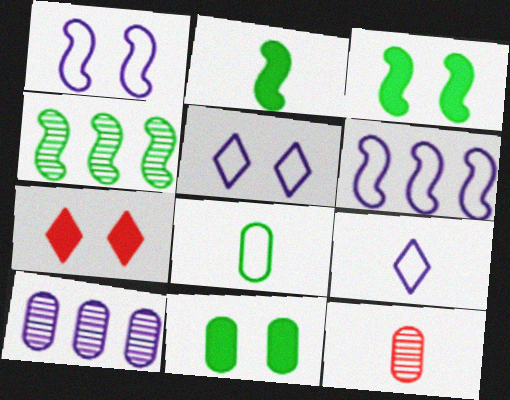[[2, 9, 12]]